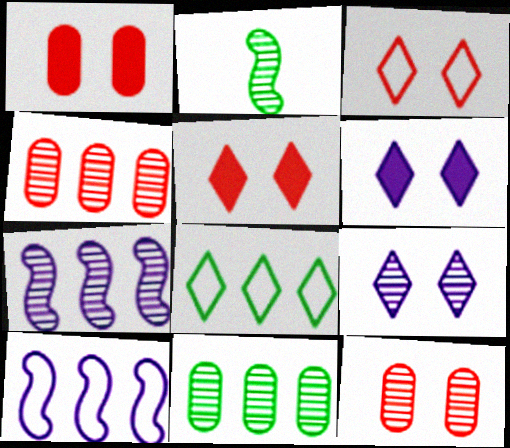[[2, 4, 9]]